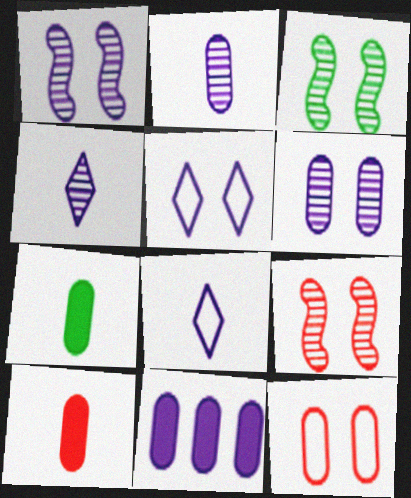[[1, 3, 9], 
[1, 8, 11]]